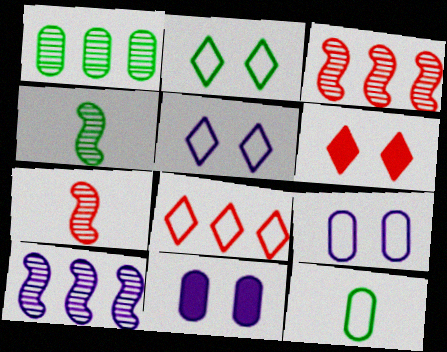[[4, 8, 11], 
[6, 10, 12]]